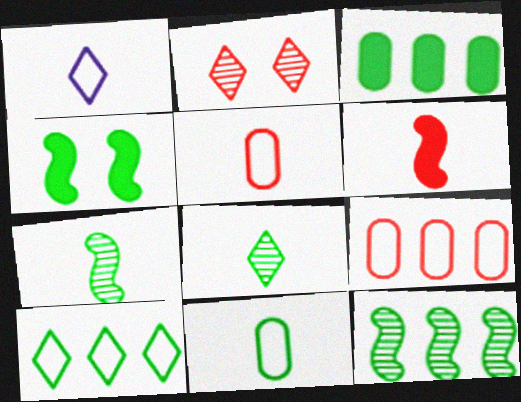[[2, 6, 9], 
[3, 10, 12]]